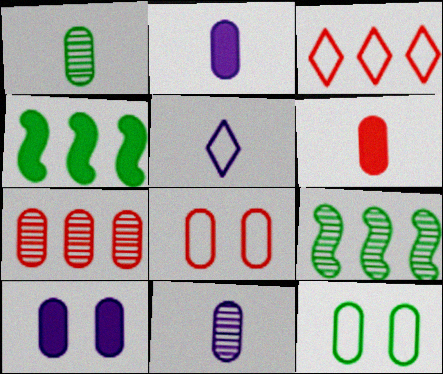[[2, 7, 12], 
[6, 7, 8]]